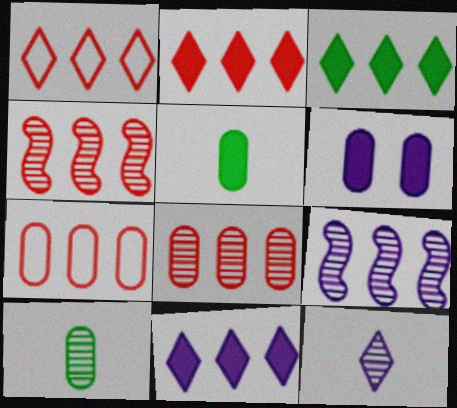[[2, 3, 11], 
[2, 4, 7], 
[3, 7, 9], 
[6, 7, 10]]